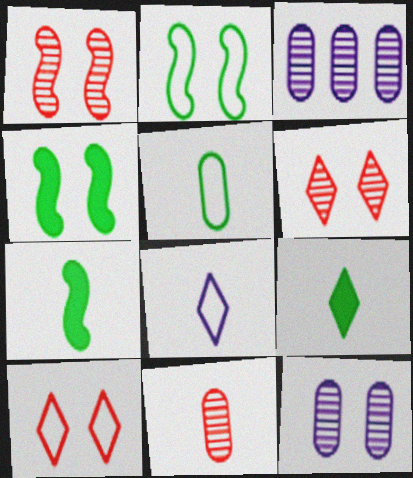[[3, 7, 10], 
[4, 10, 12], 
[7, 8, 11]]